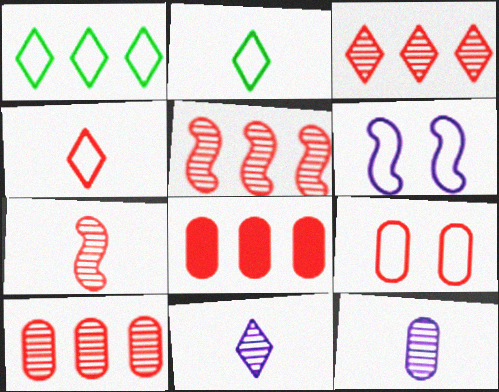[[3, 5, 10]]